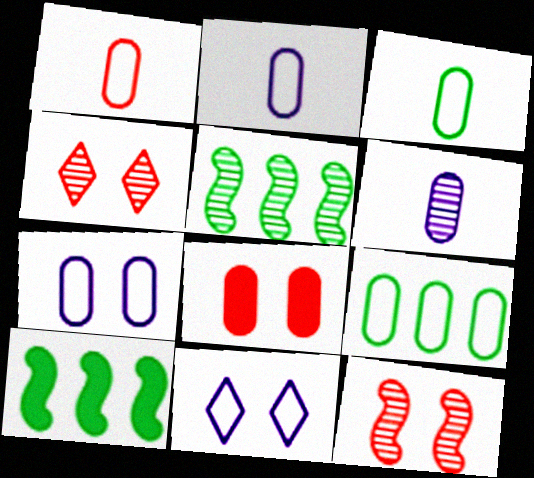[[1, 2, 3], 
[1, 7, 9], 
[2, 4, 10], 
[4, 5, 6], 
[6, 8, 9]]